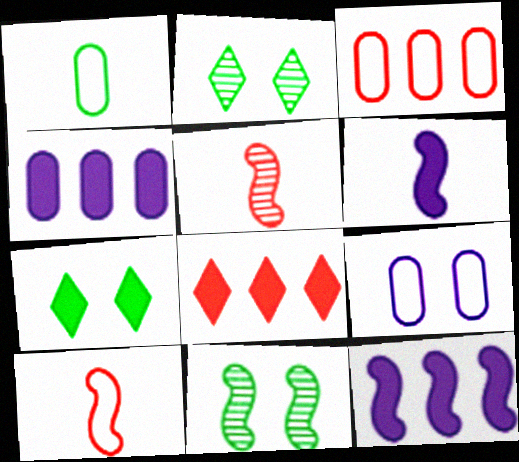[[1, 3, 9], 
[2, 3, 6], 
[2, 4, 10], 
[10, 11, 12]]